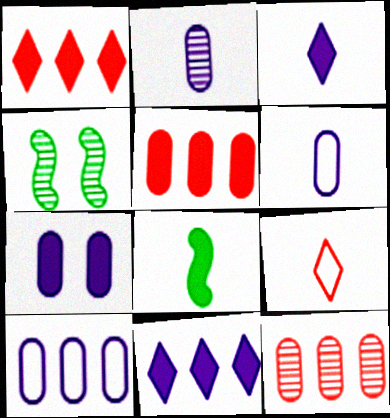[[1, 4, 6], 
[1, 7, 8], 
[2, 7, 10], 
[2, 8, 9]]